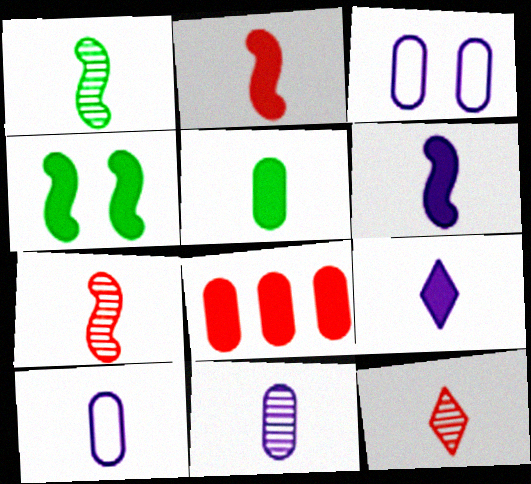[[1, 11, 12], 
[2, 5, 9], 
[4, 8, 9]]